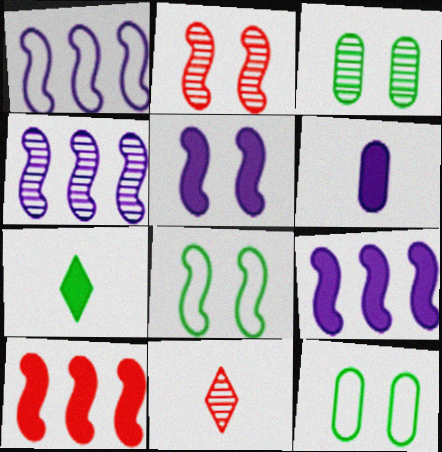[[1, 4, 9], 
[2, 5, 8], 
[3, 4, 11], 
[9, 11, 12]]